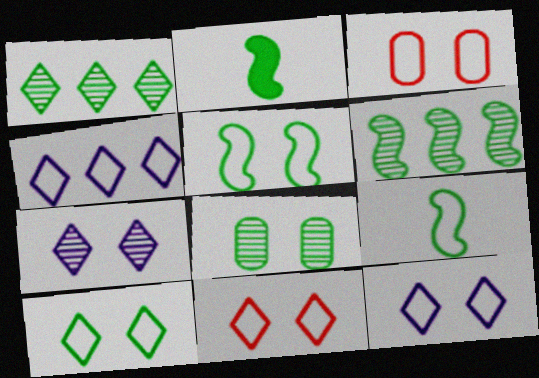[[2, 5, 6], 
[3, 4, 9], 
[3, 5, 12], 
[10, 11, 12]]